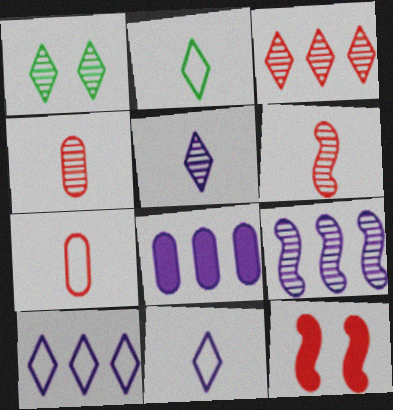[[1, 3, 5], 
[1, 4, 9], 
[3, 7, 12], 
[8, 9, 10]]